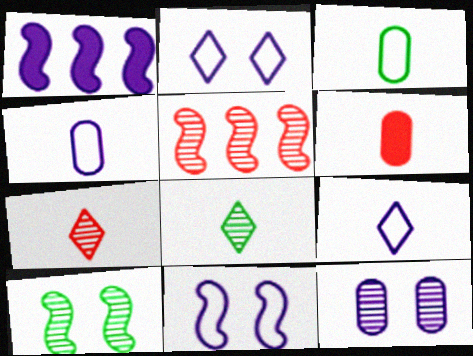[[1, 9, 12], 
[5, 8, 12]]